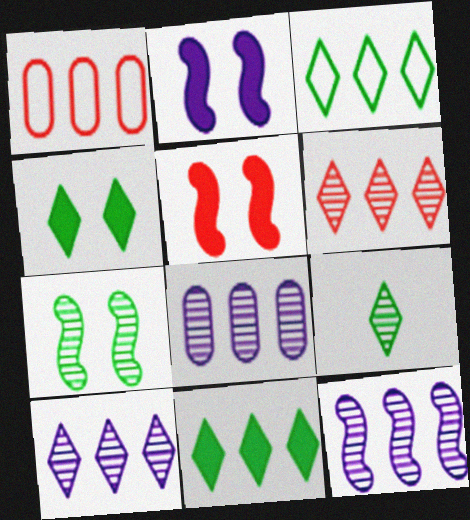[[1, 2, 9], 
[1, 11, 12], 
[3, 4, 9], 
[8, 10, 12]]